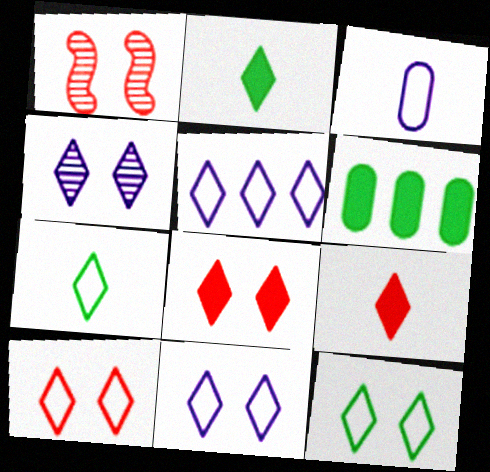[[4, 8, 12], 
[5, 7, 10], 
[10, 11, 12]]